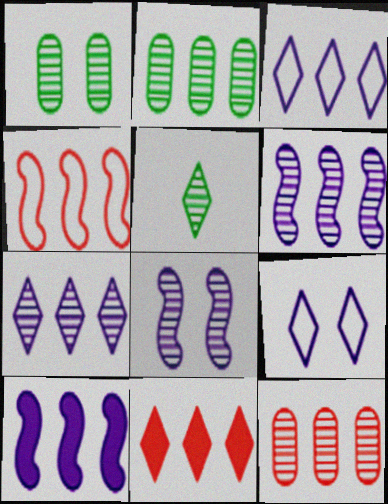[[4, 11, 12], 
[5, 8, 12], 
[5, 9, 11]]